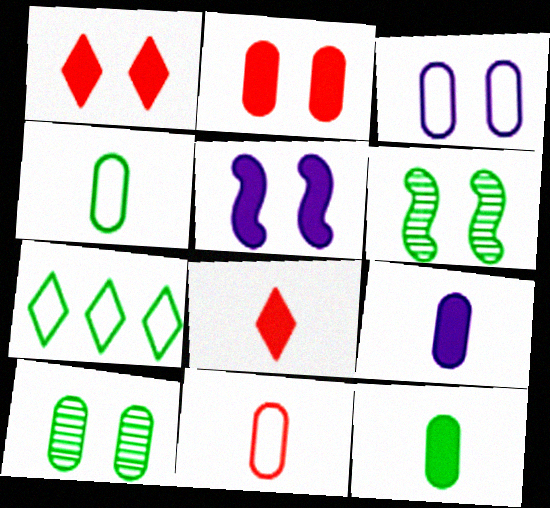[[1, 3, 6], 
[2, 3, 10], 
[6, 7, 12]]